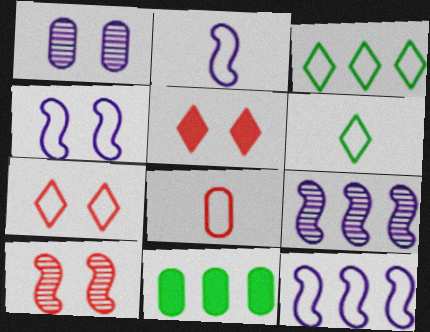[[1, 8, 11], 
[2, 4, 12], 
[2, 6, 8], 
[3, 4, 8]]